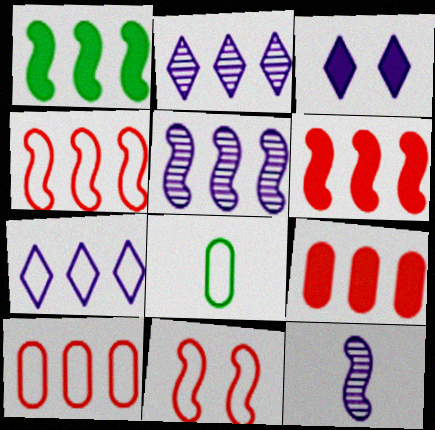[[1, 2, 10], 
[1, 4, 5], 
[1, 11, 12], 
[7, 8, 11]]